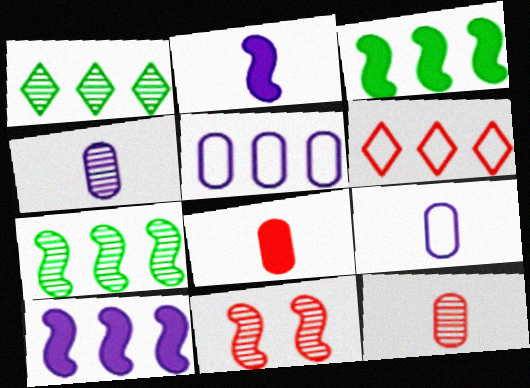[[1, 4, 11], 
[6, 8, 11]]